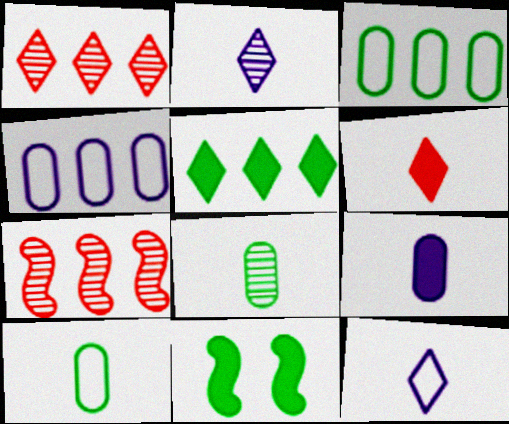[[4, 5, 7]]